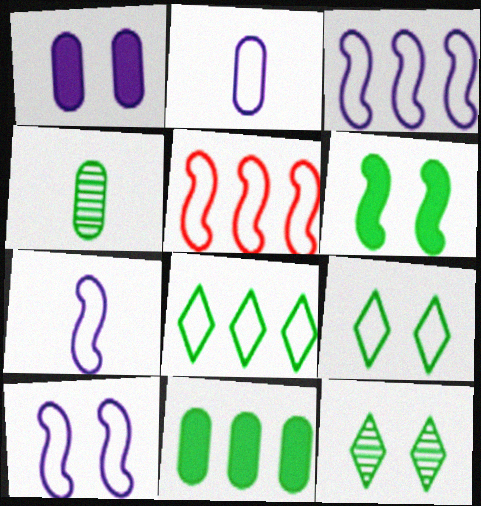[[2, 5, 9], 
[3, 7, 10], 
[4, 6, 8]]